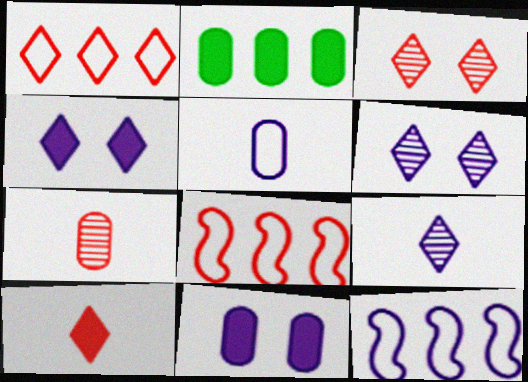[[1, 3, 10], 
[9, 11, 12]]